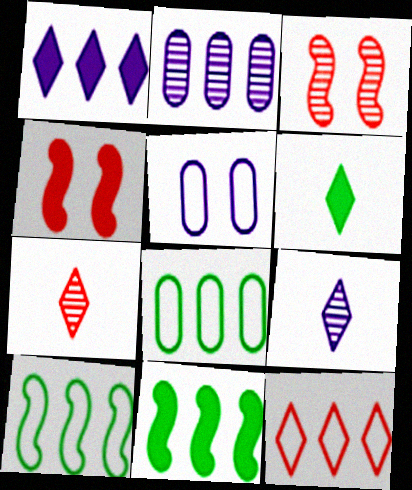[[2, 11, 12], 
[4, 8, 9], 
[5, 7, 11]]